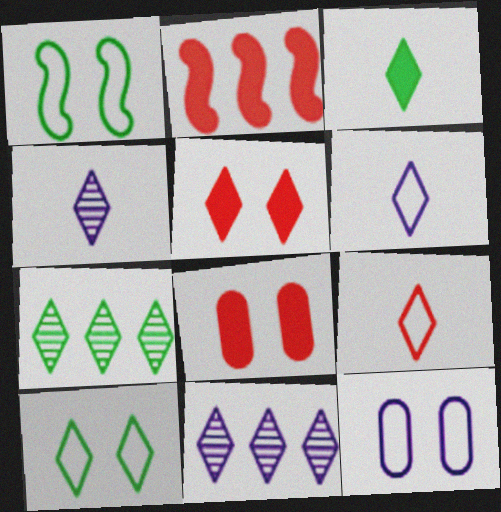[[3, 4, 9], 
[3, 7, 10], 
[5, 6, 7]]